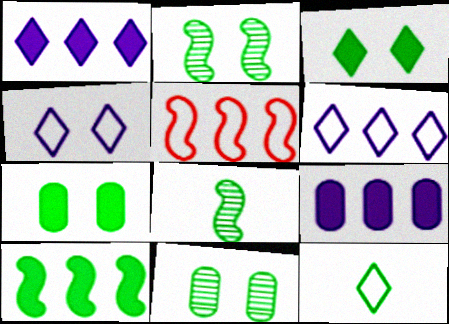[[10, 11, 12]]